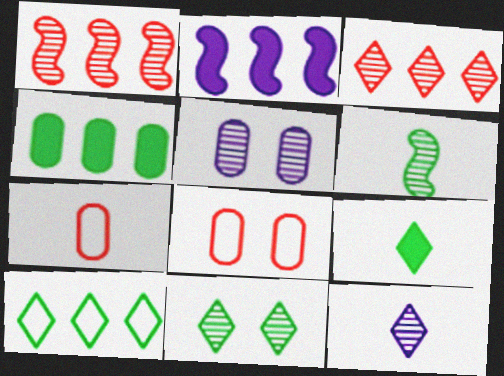[[2, 7, 11], 
[3, 5, 6], 
[3, 11, 12], 
[4, 5, 7], 
[9, 10, 11]]